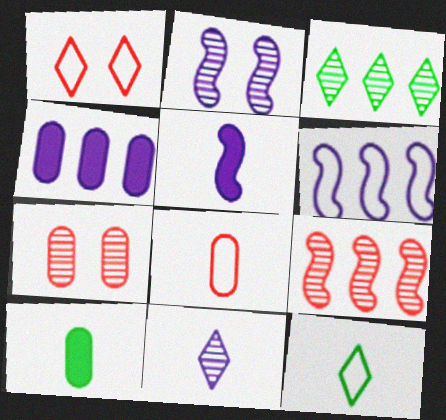[[2, 5, 6]]